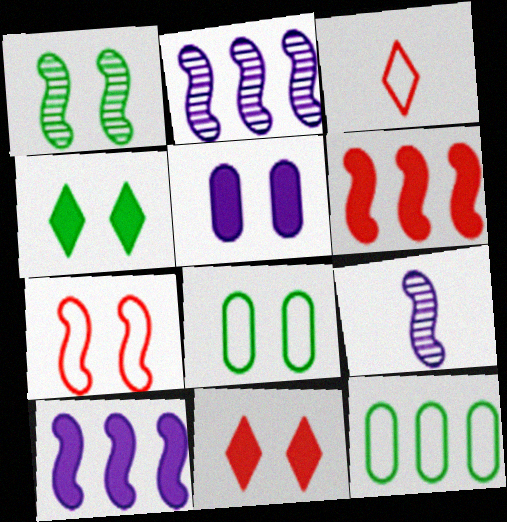[[1, 4, 8], 
[9, 11, 12]]